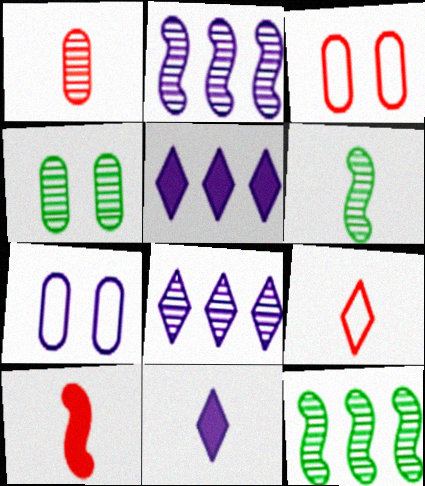[[1, 9, 10], 
[2, 7, 11], 
[3, 5, 6], 
[3, 11, 12]]